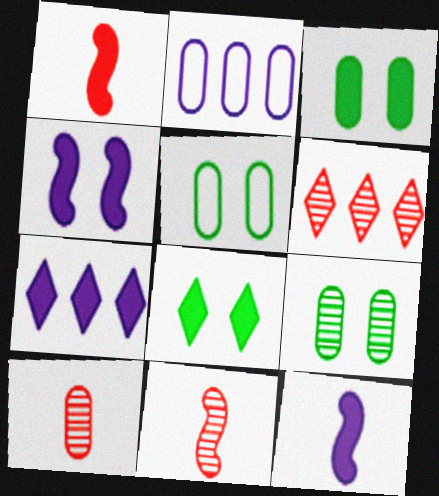[[1, 3, 7], 
[2, 3, 10], 
[2, 8, 11], 
[3, 5, 9], 
[5, 6, 12], 
[5, 7, 11]]